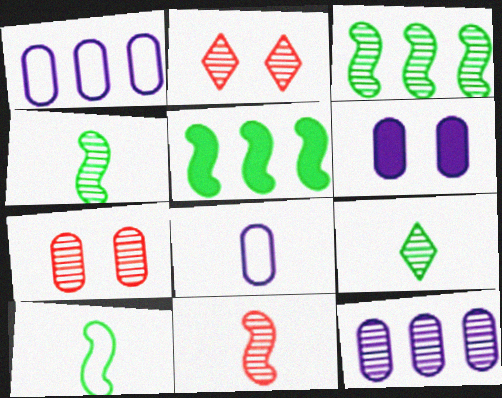[[2, 4, 12], 
[2, 5, 8], 
[6, 8, 12]]